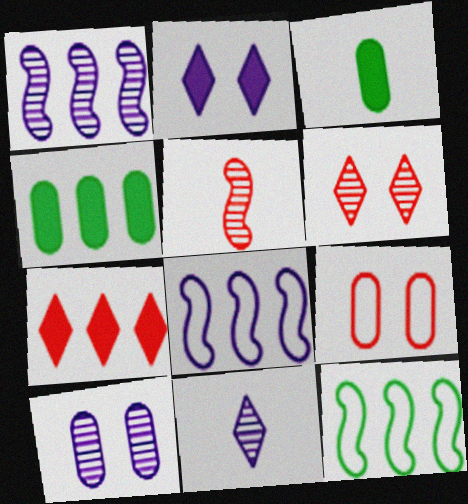[[1, 10, 11], 
[3, 6, 8], 
[5, 7, 9]]